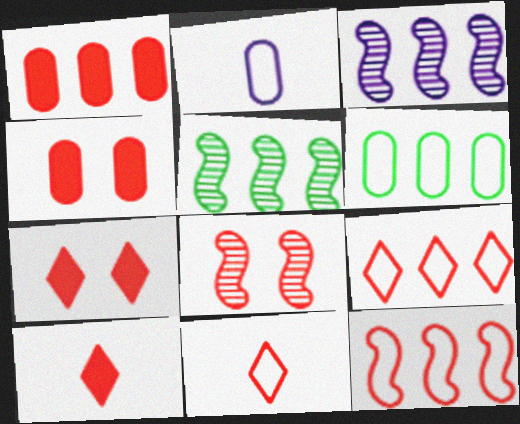[[1, 8, 11], 
[2, 5, 7]]